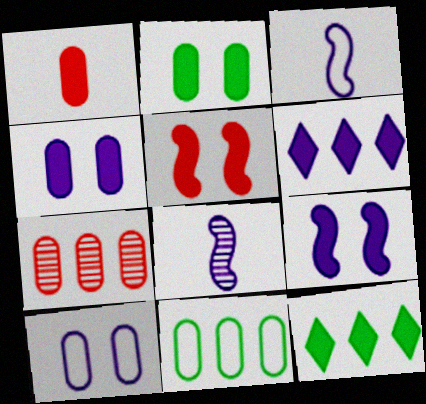[[1, 9, 12], 
[6, 8, 10]]